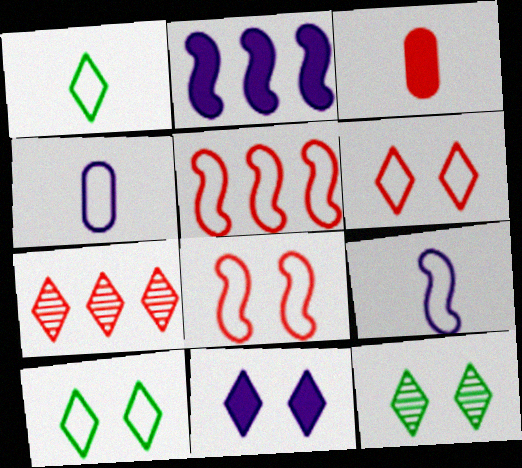[[1, 7, 11], 
[3, 7, 8], 
[4, 5, 10], 
[6, 11, 12]]